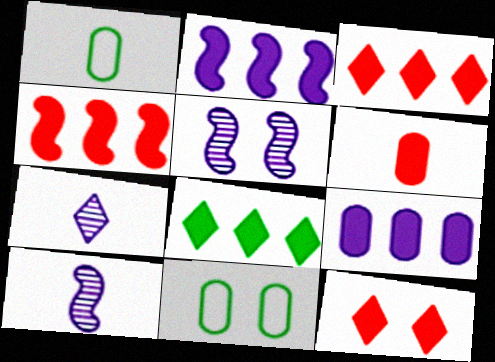[[1, 3, 5], 
[3, 10, 11], 
[4, 6, 12], 
[4, 7, 11], 
[4, 8, 9], 
[5, 11, 12]]